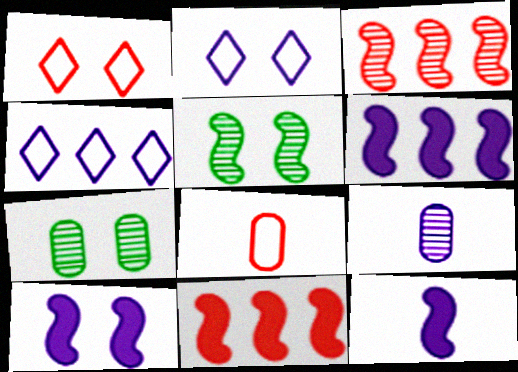[[1, 7, 10], 
[2, 6, 9], 
[4, 9, 10], 
[6, 10, 12]]